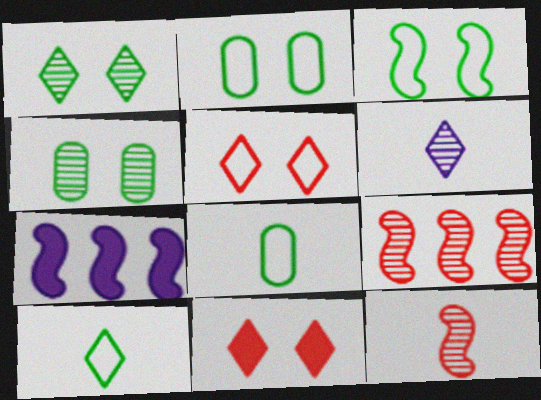[[3, 7, 12], 
[4, 6, 9]]